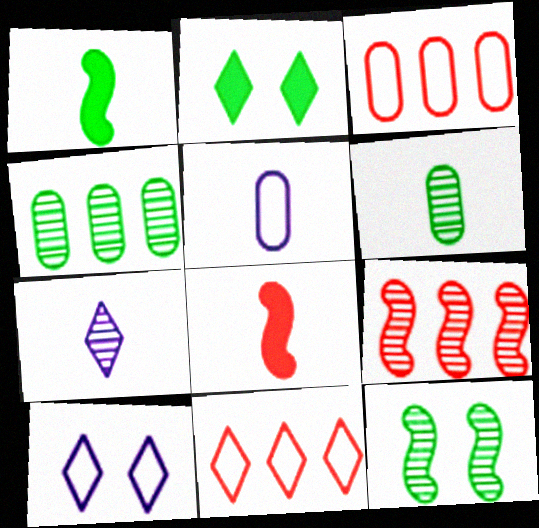[[2, 5, 9], 
[2, 7, 11], 
[4, 8, 10]]